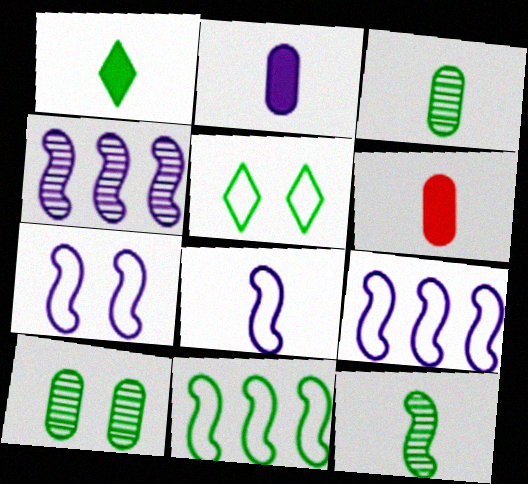[[1, 10, 11], 
[4, 5, 6], 
[7, 8, 9]]